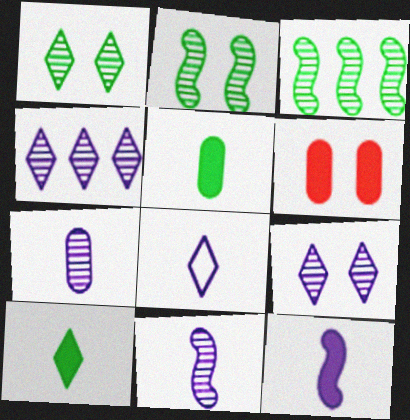[[3, 6, 8], 
[7, 8, 12]]